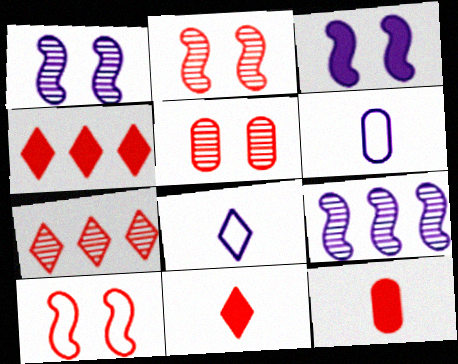[[7, 10, 12]]